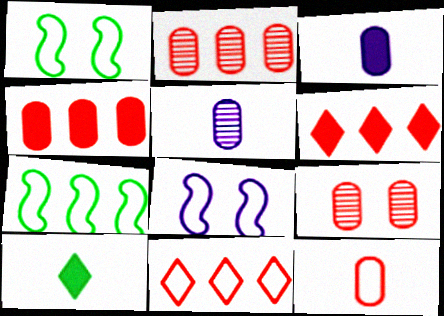[[1, 5, 6], 
[2, 8, 10], 
[4, 9, 12]]